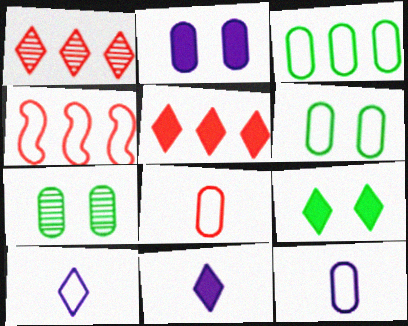[[1, 9, 10], 
[4, 6, 10], 
[4, 7, 11], 
[5, 9, 11]]